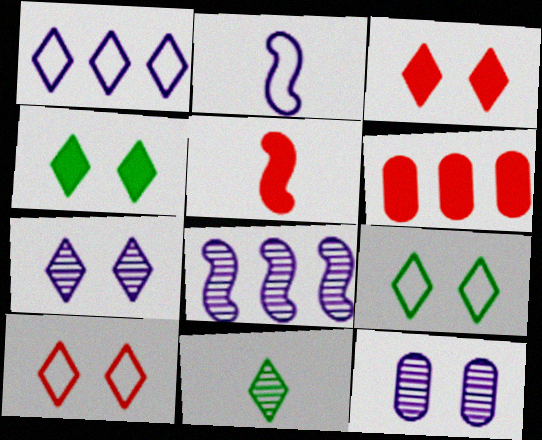[[1, 3, 11], 
[3, 5, 6], 
[3, 7, 9], 
[4, 7, 10]]